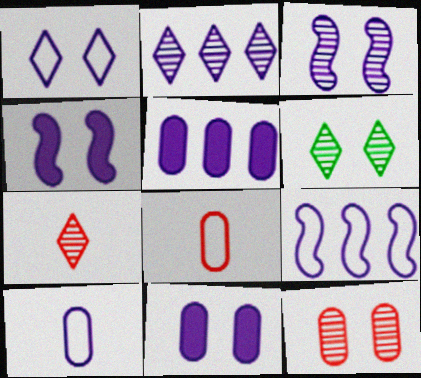[[1, 3, 11], 
[1, 9, 10], 
[2, 4, 10], 
[2, 5, 9], 
[2, 6, 7], 
[3, 6, 12]]